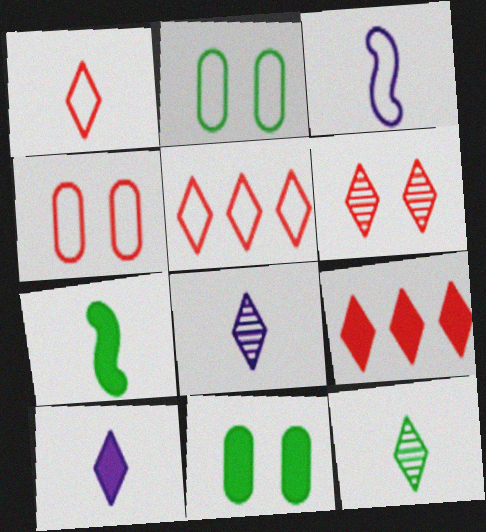[[1, 6, 9], 
[1, 10, 12], 
[2, 3, 5]]